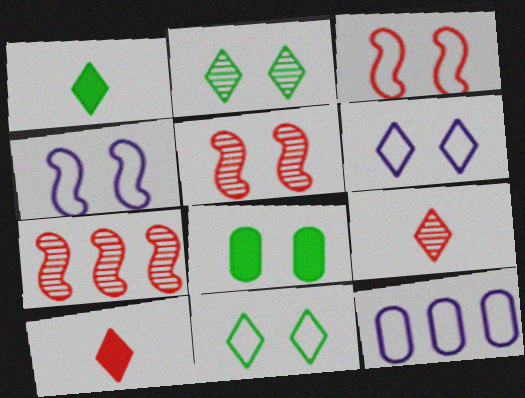[[1, 5, 12], 
[5, 6, 8]]